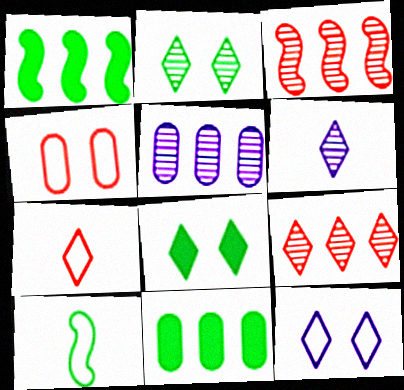[[1, 4, 6], 
[2, 6, 9], 
[2, 10, 11]]